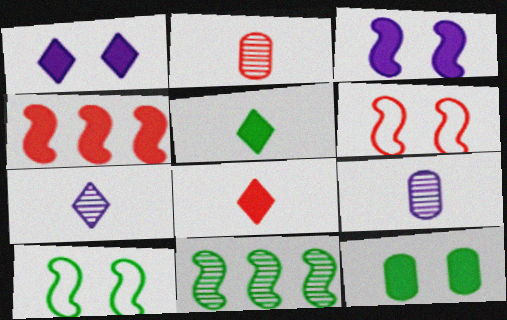[]